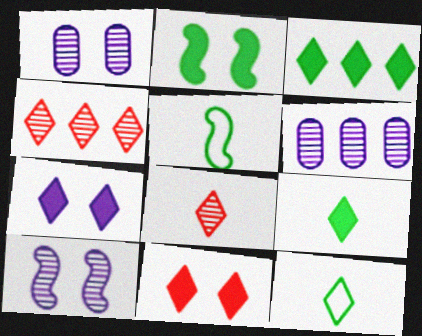[[4, 7, 12], 
[5, 6, 11]]